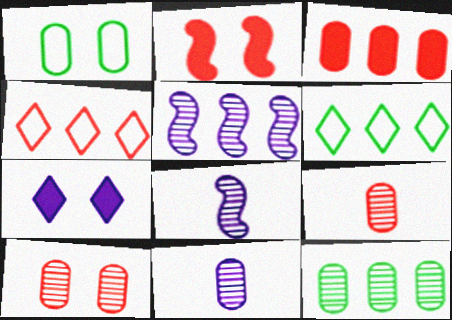[[1, 3, 11], 
[2, 4, 9], 
[2, 6, 11], 
[3, 5, 6], 
[10, 11, 12]]